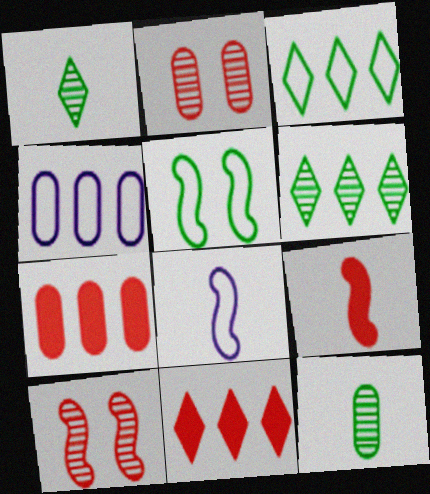[]